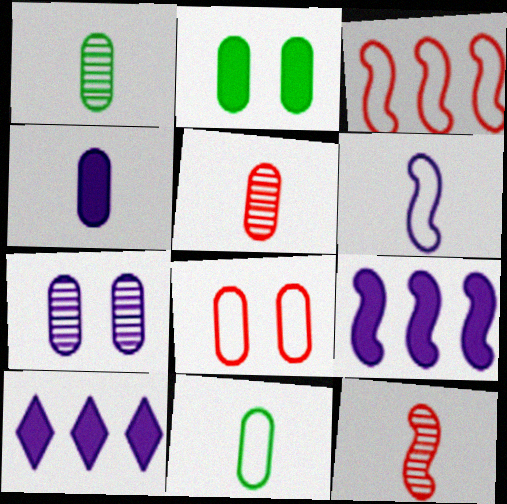[[2, 7, 8], 
[4, 5, 11], 
[6, 7, 10]]